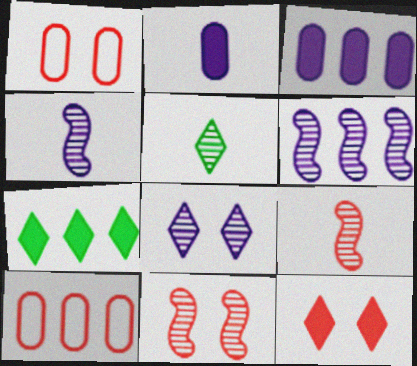[[1, 4, 7], 
[1, 11, 12], 
[6, 7, 10], 
[9, 10, 12]]